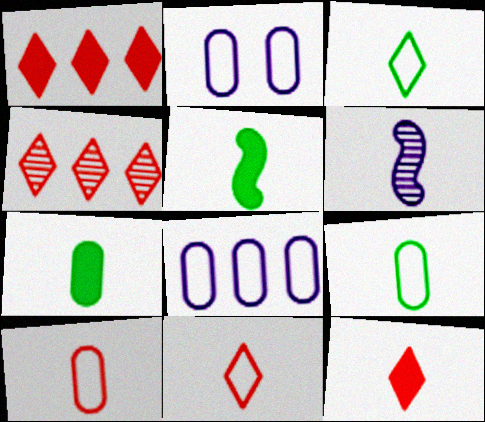[[2, 4, 5], 
[6, 7, 11], 
[6, 9, 12]]